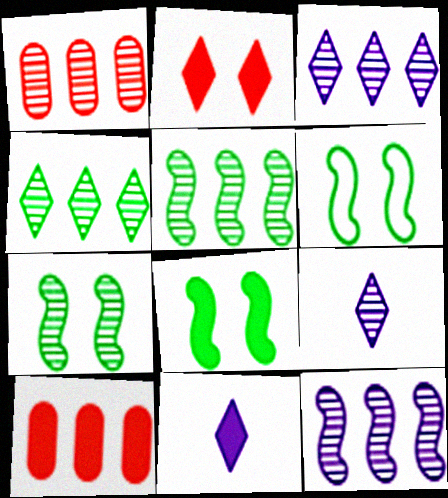[[1, 3, 5], 
[1, 4, 12], 
[1, 6, 11], 
[1, 7, 9], 
[6, 7, 8], 
[6, 9, 10], 
[8, 10, 11]]